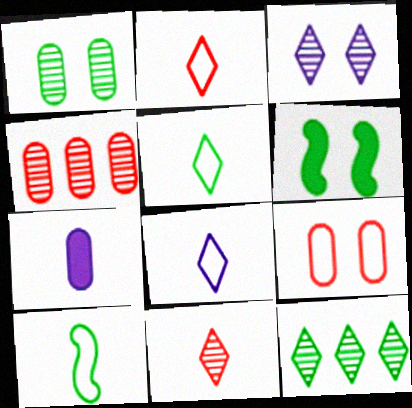[[2, 5, 8], 
[3, 6, 9], 
[3, 11, 12], 
[4, 6, 8], 
[7, 10, 11]]